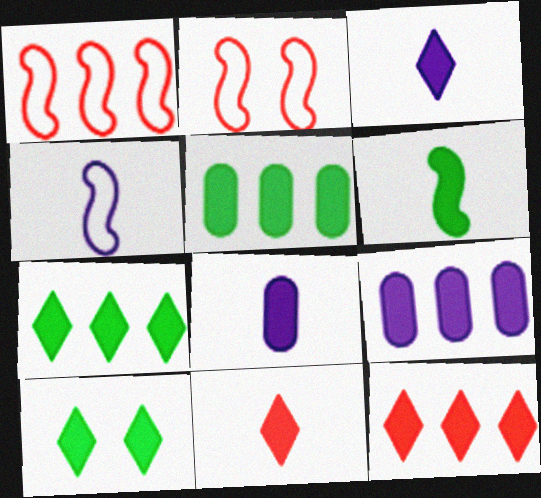[[3, 10, 12], 
[5, 6, 10], 
[6, 8, 11]]